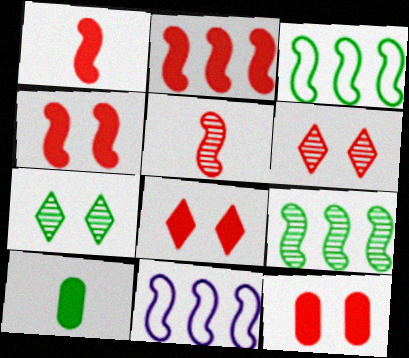[[1, 2, 4], 
[2, 9, 11], 
[3, 7, 10], 
[4, 8, 12], 
[6, 10, 11]]